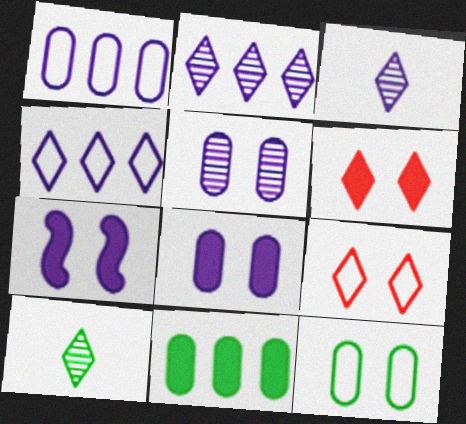[[1, 3, 7], 
[4, 6, 10]]